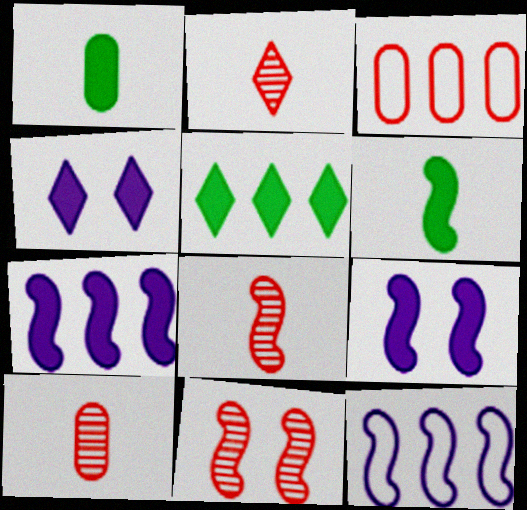[[2, 8, 10], 
[6, 11, 12]]